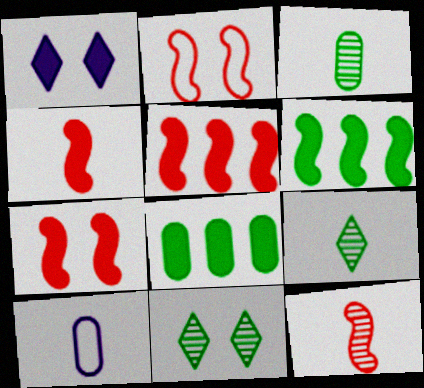[[1, 4, 8], 
[2, 5, 12], 
[4, 5, 7], 
[4, 9, 10], 
[5, 10, 11]]